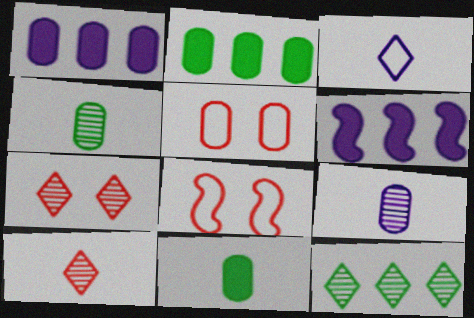[[1, 4, 5], 
[2, 5, 9]]